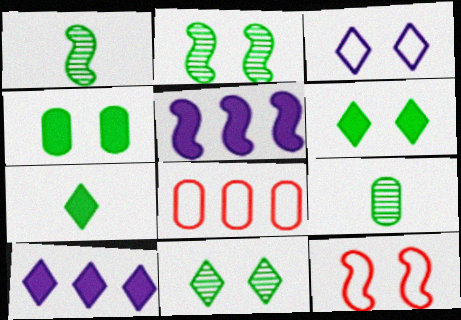[[1, 5, 12], 
[9, 10, 12]]